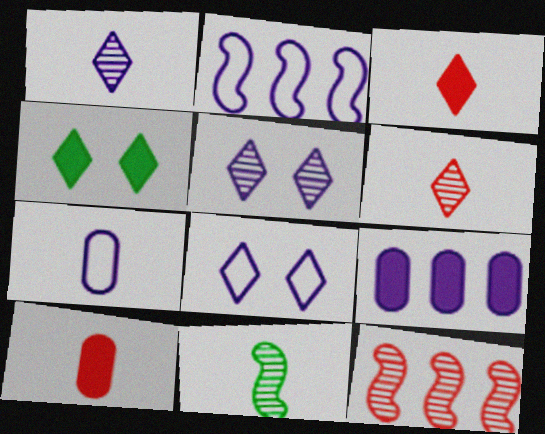[[2, 7, 8], 
[3, 7, 11], 
[4, 7, 12]]